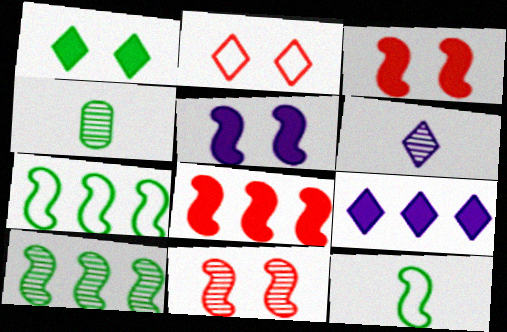[[1, 4, 7]]